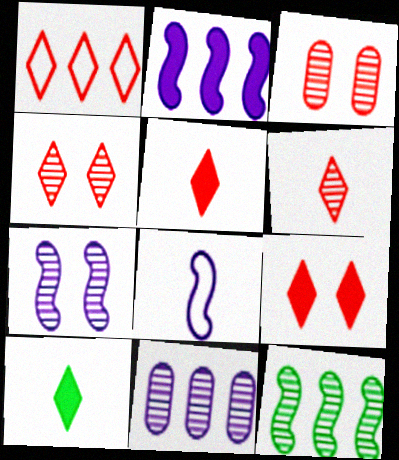[[1, 4, 5], 
[1, 6, 9], 
[2, 7, 8]]